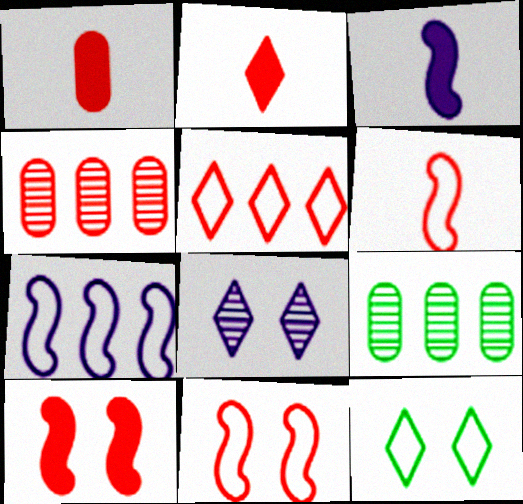[[2, 4, 11], 
[3, 4, 12]]